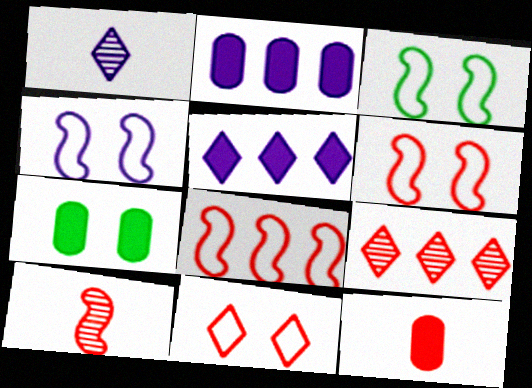[[1, 2, 4], 
[1, 7, 8], 
[2, 7, 12], 
[3, 4, 6], 
[6, 9, 12]]